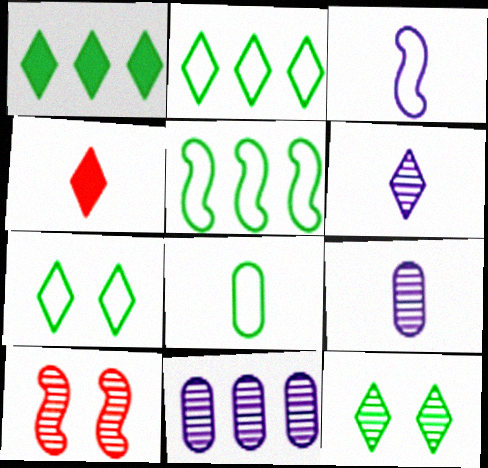[[5, 7, 8]]